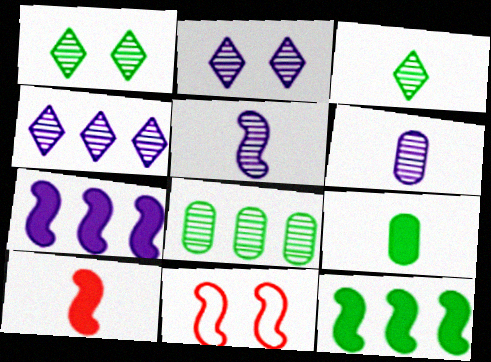[[4, 9, 11], 
[5, 11, 12]]